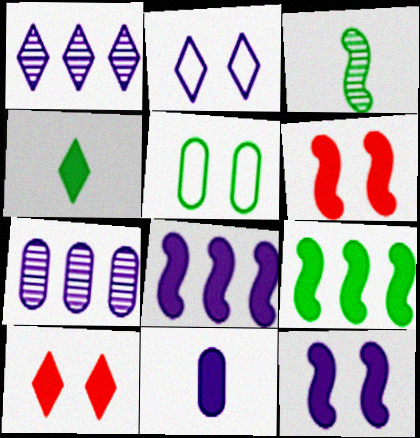[[9, 10, 11]]